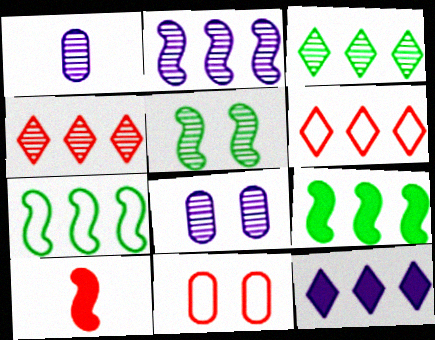[[1, 4, 5], 
[3, 6, 12], 
[4, 10, 11]]